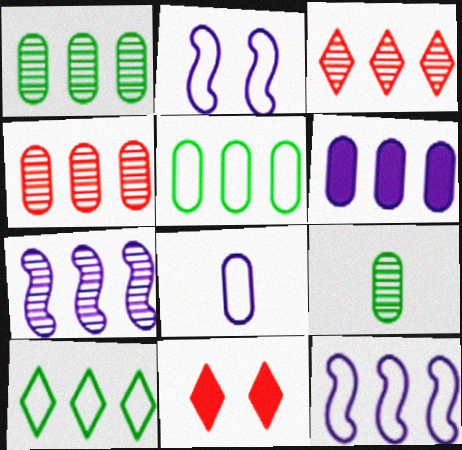[[1, 3, 7], 
[4, 5, 6], 
[9, 11, 12]]